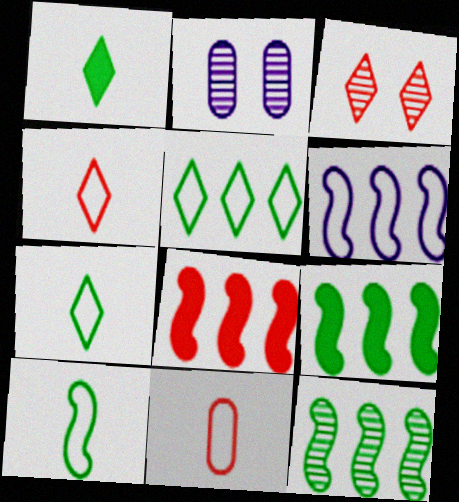[[2, 4, 9], 
[2, 7, 8], 
[3, 8, 11], 
[6, 8, 12]]